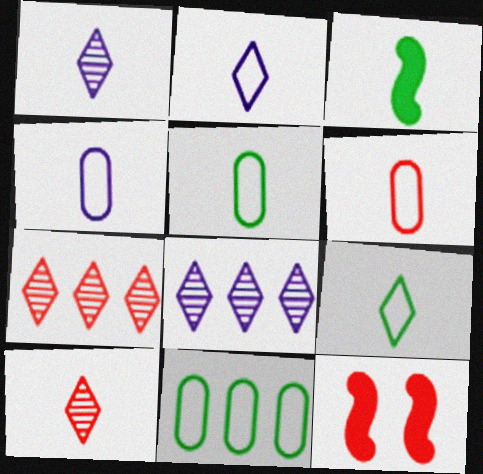[[1, 3, 6], 
[1, 11, 12], 
[3, 4, 10], 
[4, 5, 6], 
[5, 8, 12], 
[6, 7, 12]]